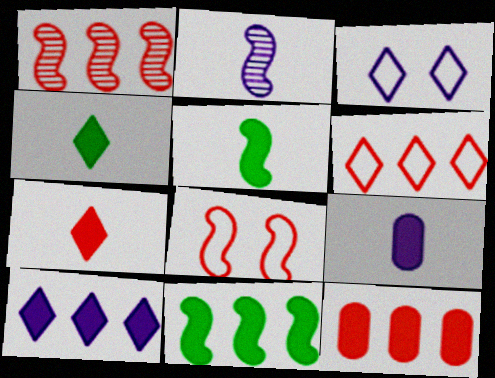[[1, 6, 12], 
[2, 8, 11], 
[5, 7, 9], 
[10, 11, 12]]